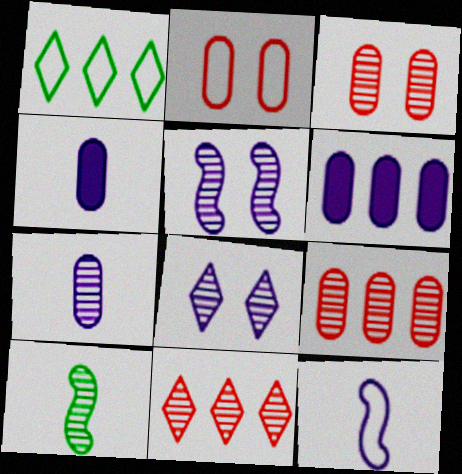[[1, 2, 12], 
[6, 8, 12], 
[8, 9, 10]]